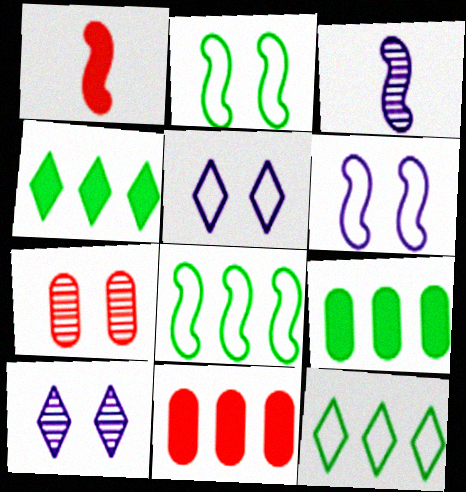[]